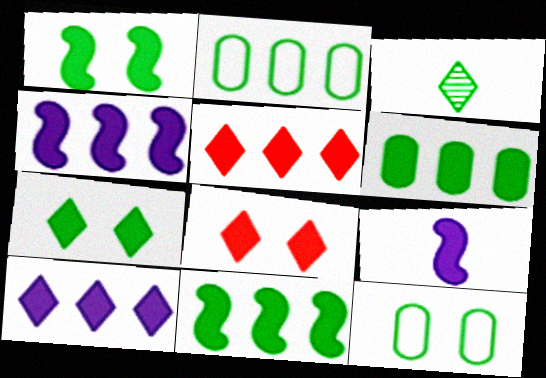[[1, 2, 3], 
[3, 11, 12], 
[4, 5, 6], 
[6, 8, 9]]